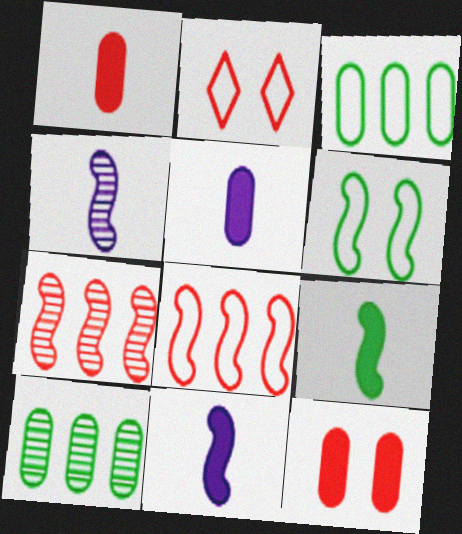[[1, 2, 7], 
[2, 10, 11], 
[6, 7, 11]]